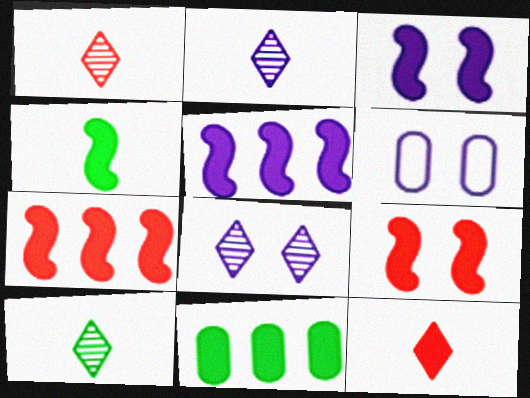[[1, 2, 10], 
[2, 5, 6], 
[3, 4, 7], 
[3, 6, 8], 
[3, 11, 12], 
[4, 5, 9], 
[6, 7, 10]]